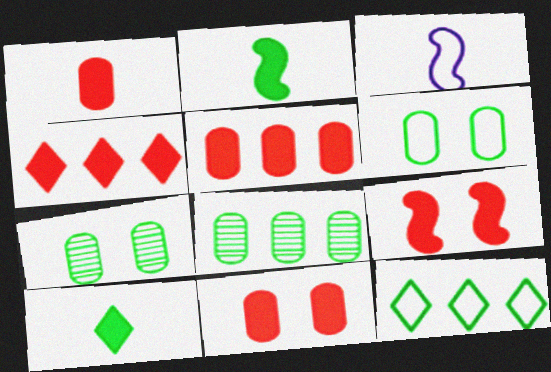[[1, 4, 9], 
[1, 5, 11], 
[2, 7, 12], 
[3, 4, 7]]